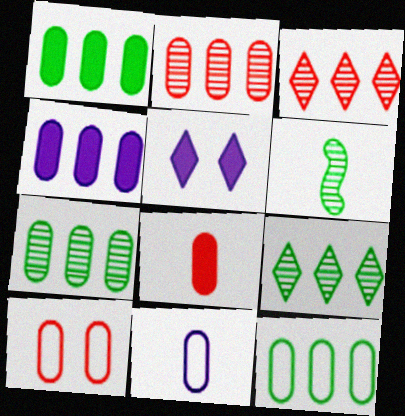[[1, 7, 12], 
[2, 4, 12], 
[2, 8, 10], 
[10, 11, 12]]